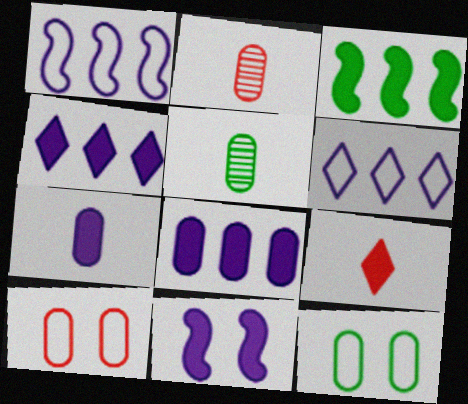[[2, 8, 12], 
[4, 7, 11], 
[5, 8, 10]]